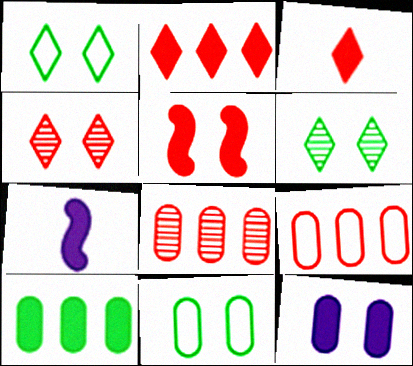[[1, 7, 8], 
[6, 7, 9]]